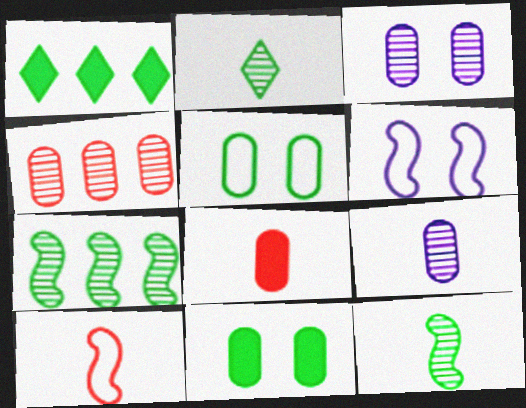[[1, 3, 10], 
[1, 5, 12]]